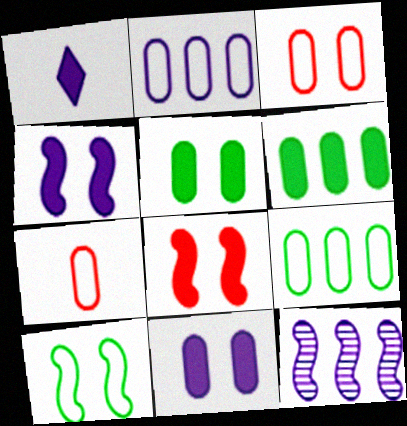[[1, 6, 8]]